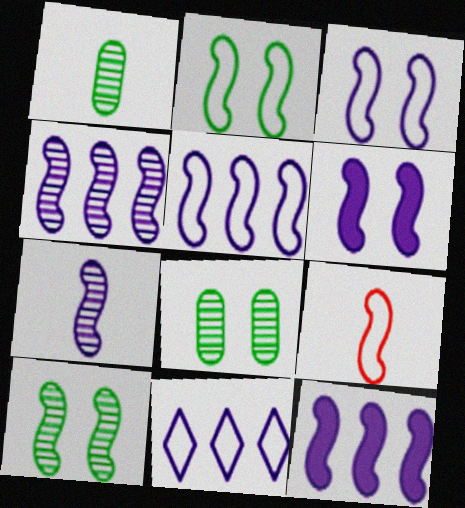[[2, 5, 9], 
[3, 7, 12], 
[4, 5, 12], 
[5, 6, 7], 
[9, 10, 12]]